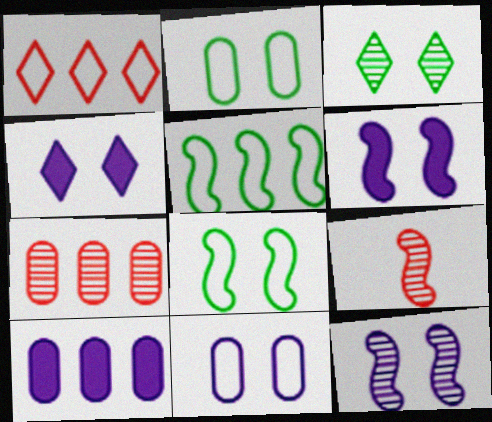[[4, 11, 12], 
[5, 6, 9]]